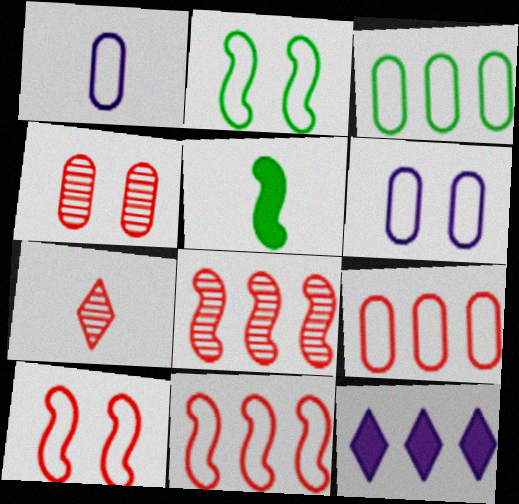[[1, 5, 7], 
[3, 8, 12], 
[4, 7, 8]]